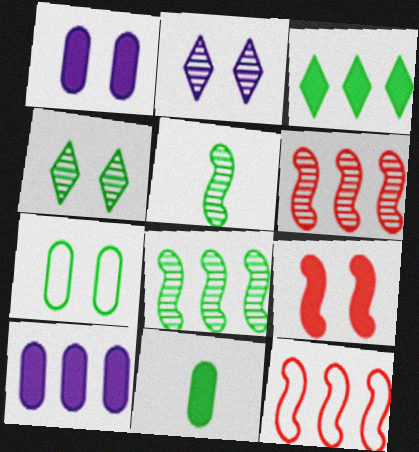[[2, 7, 9], 
[2, 11, 12], 
[3, 5, 7]]